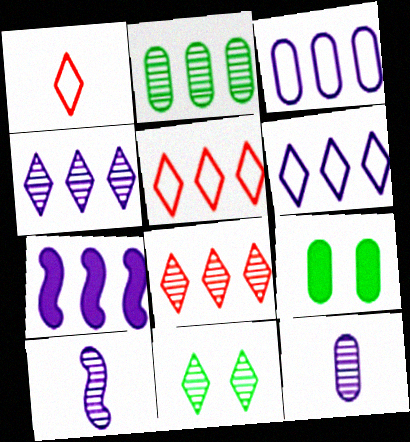[[2, 5, 7], 
[3, 4, 7], 
[5, 9, 10]]